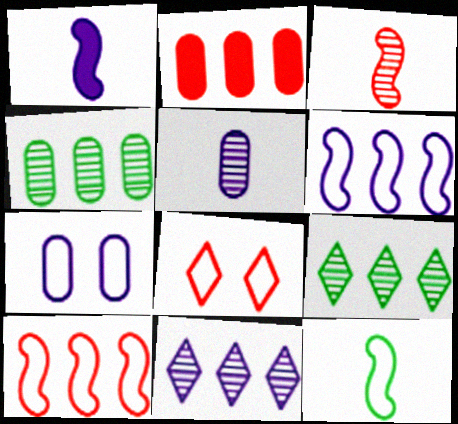[[1, 3, 12], 
[1, 4, 8], 
[1, 7, 11], 
[2, 3, 8], 
[2, 6, 9]]